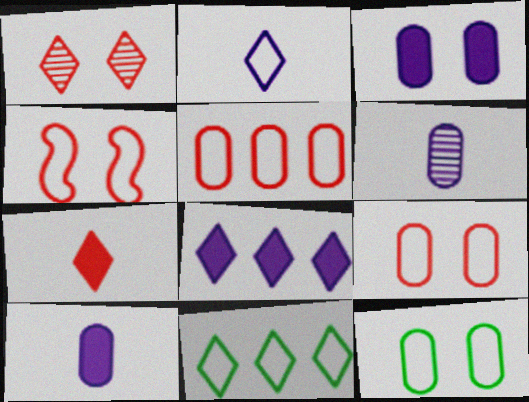[]